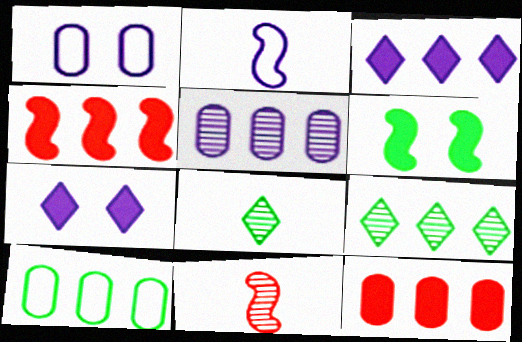[[1, 4, 8], 
[2, 5, 7], 
[5, 10, 12], 
[6, 8, 10], 
[7, 10, 11]]